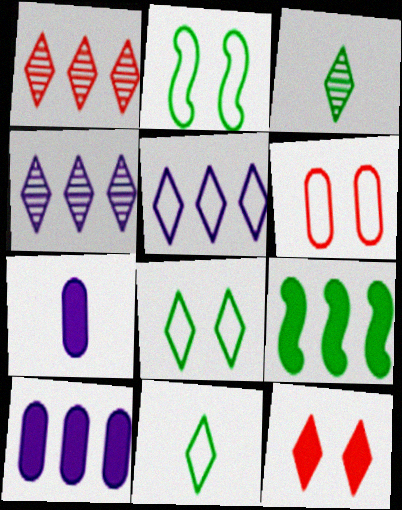[[1, 2, 7], 
[3, 5, 12], 
[4, 11, 12], 
[7, 9, 12]]